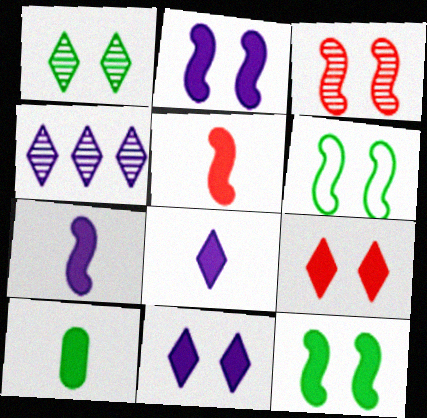[[2, 3, 6], 
[5, 8, 10]]